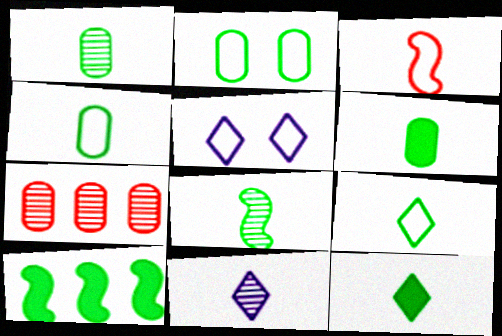[[1, 4, 6], 
[3, 6, 11], 
[4, 8, 12], 
[6, 8, 9]]